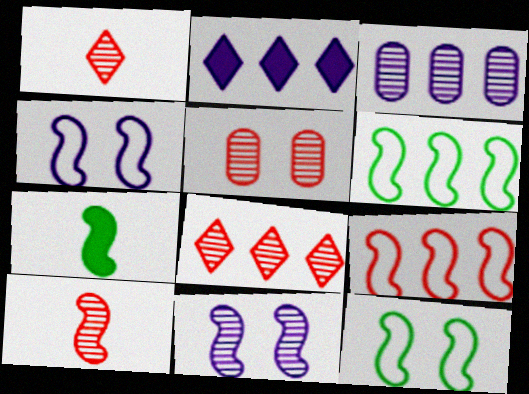[[5, 8, 10], 
[7, 9, 11]]